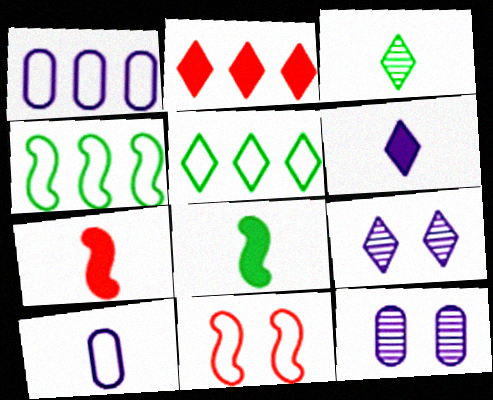[[3, 7, 10], 
[5, 7, 12], 
[5, 10, 11]]